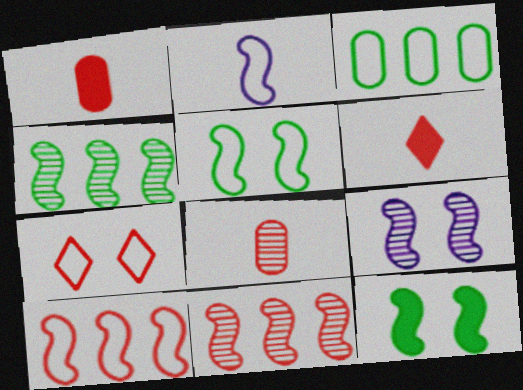[[1, 7, 11], 
[2, 3, 7], 
[2, 5, 10], 
[2, 11, 12], 
[3, 6, 9]]